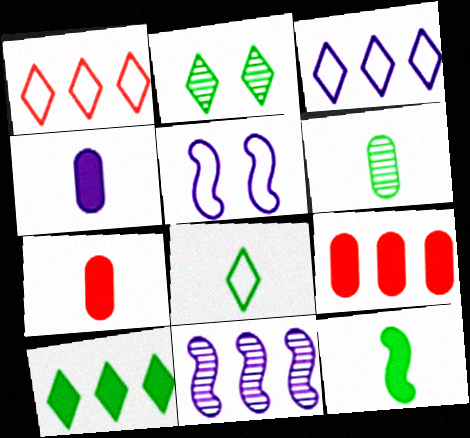[[2, 8, 10], 
[6, 8, 12]]